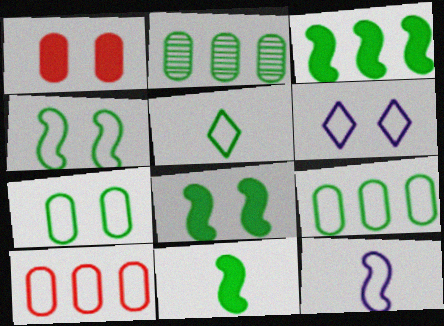[[2, 5, 8], 
[3, 8, 11], 
[4, 5, 9]]